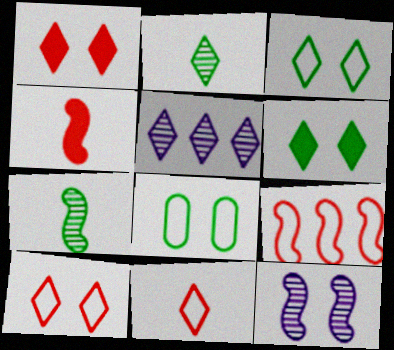[[1, 8, 12], 
[4, 5, 8], 
[5, 6, 11]]